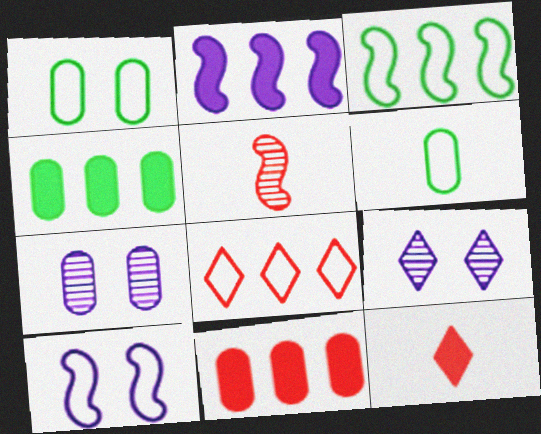[[3, 7, 12], 
[6, 7, 11], 
[6, 8, 10]]